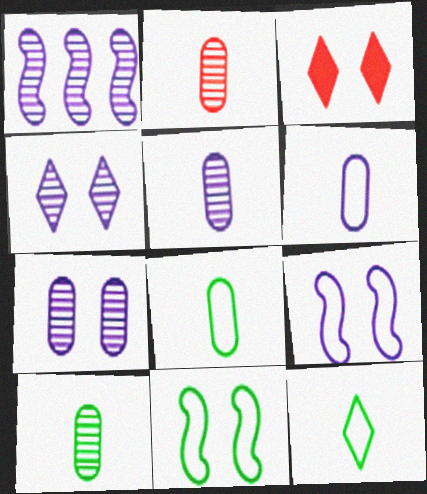[[1, 3, 8], 
[1, 4, 5], 
[2, 5, 10], 
[3, 7, 11]]